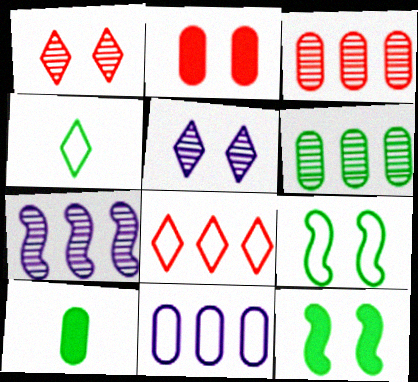[[2, 4, 7], 
[2, 5, 9], 
[4, 6, 12]]